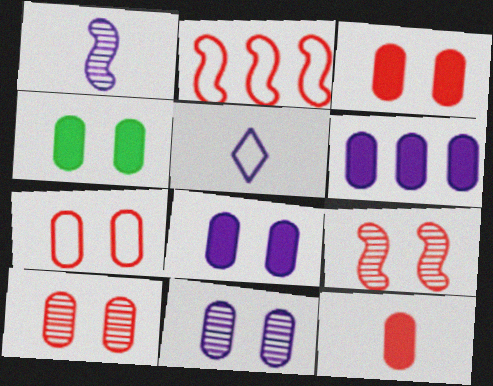[[3, 4, 8], 
[3, 7, 10], 
[4, 6, 12], 
[4, 7, 11]]